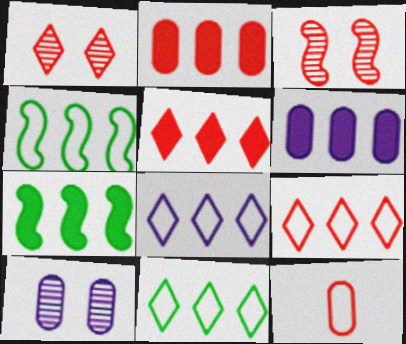[[3, 5, 12], 
[5, 6, 7], 
[8, 9, 11]]